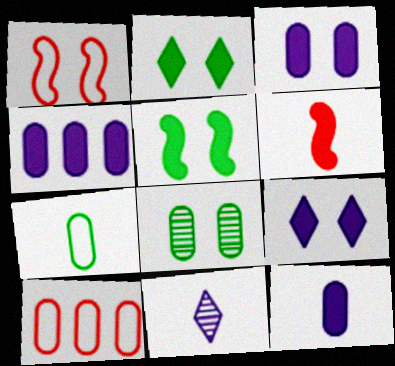[[1, 8, 9], 
[2, 4, 6], 
[3, 4, 12], 
[5, 10, 11], 
[6, 7, 11], 
[8, 10, 12]]